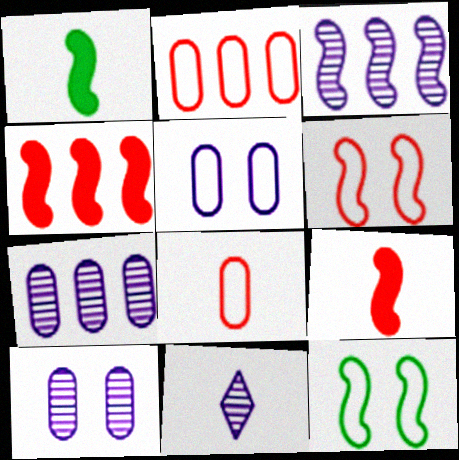[[1, 3, 6], 
[1, 8, 11], 
[3, 9, 12], 
[3, 10, 11]]